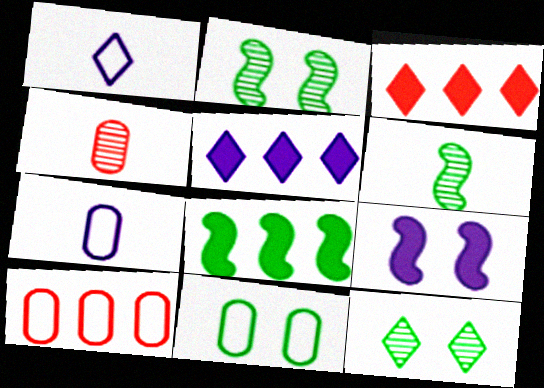[[1, 3, 12], 
[2, 3, 7], 
[7, 10, 11]]